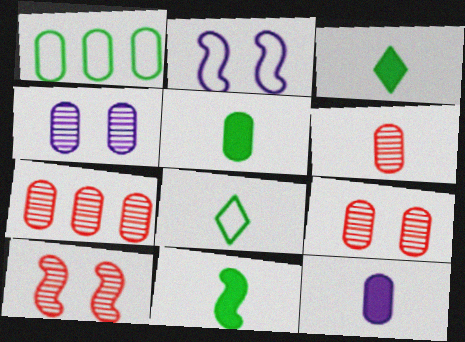[[1, 9, 12], 
[2, 3, 7], 
[3, 5, 11], 
[6, 7, 9]]